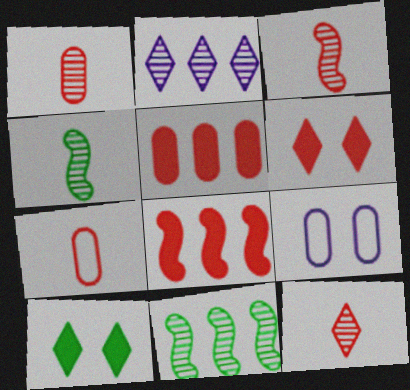[[1, 3, 12]]